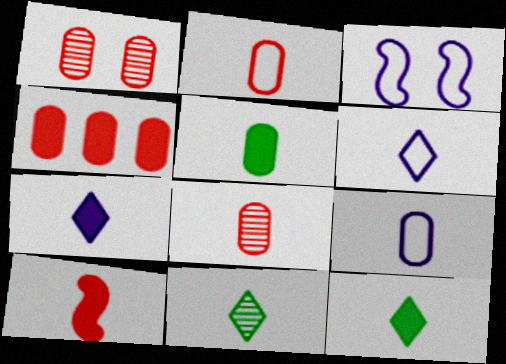[[1, 2, 4], 
[3, 4, 11], 
[5, 7, 10], 
[5, 8, 9], 
[9, 10, 11]]